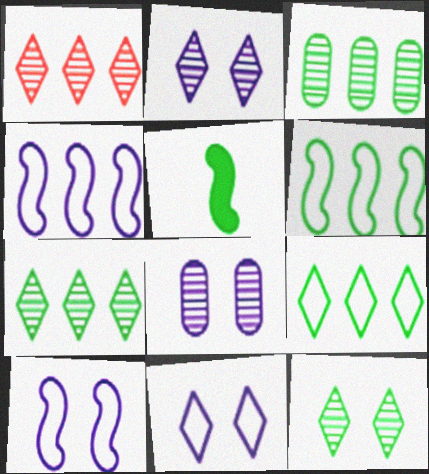[]